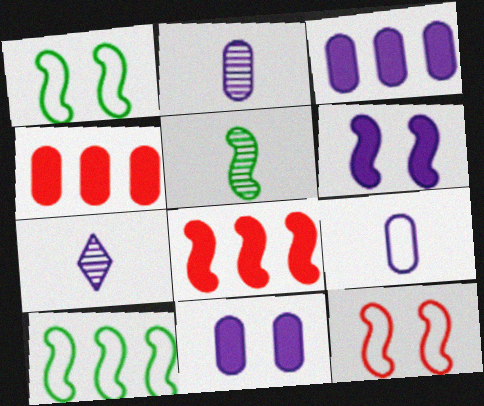[[1, 4, 7]]